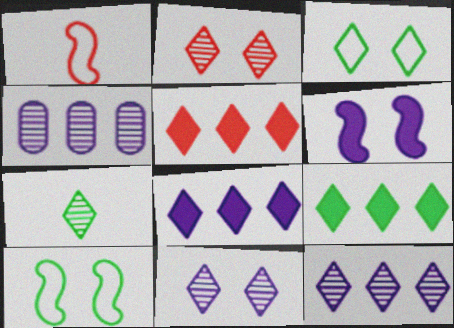[[2, 7, 12], 
[3, 7, 9], 
[5, 8, 9]]